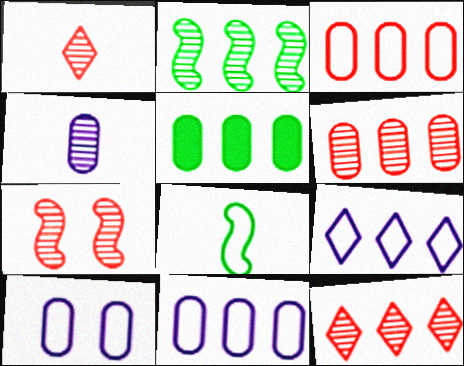[[1, 6, 7], 
[5, 6, 11]]